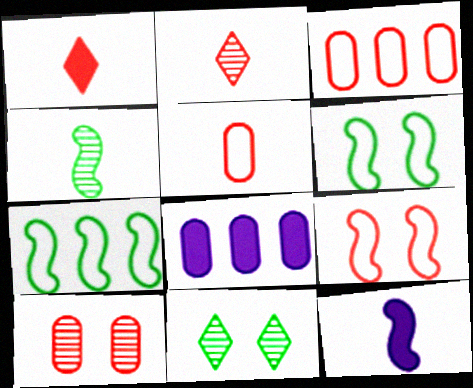[[2, 6, 8], 
[3, 11, 12]]